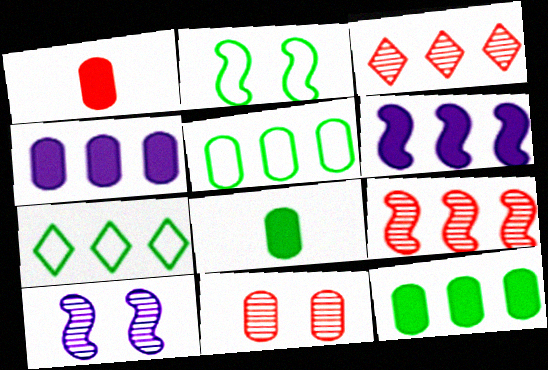[[1, 7, 10], 
[3, 5, 6], 
[4, 7, 9]]